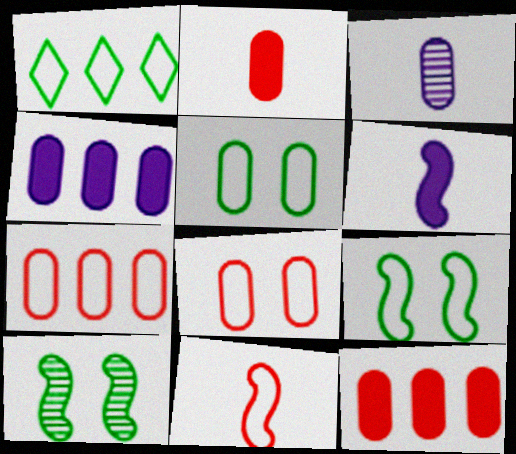[[3, 5, 12]]